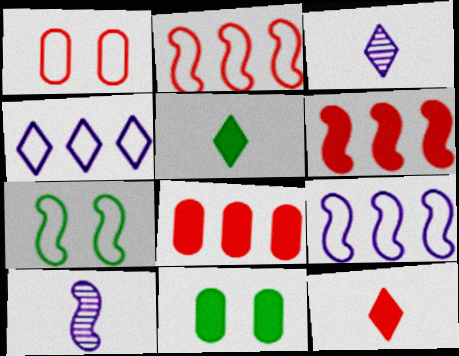[[2, 3, 11], 
[3, 7, 8], 
[6, 7, 10]]